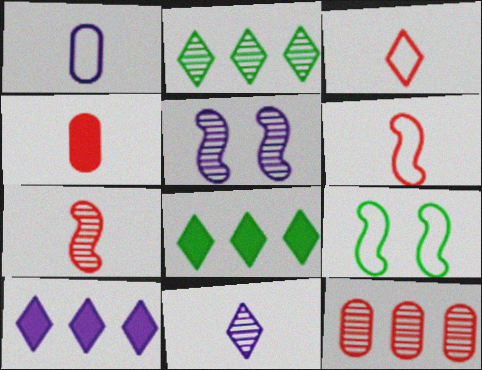[[1, 5, 10], 
[3, 4, 7]]